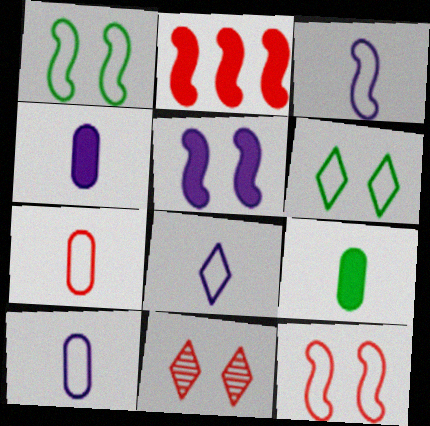[[2, 7, 11], 
[3, 8, 10]]